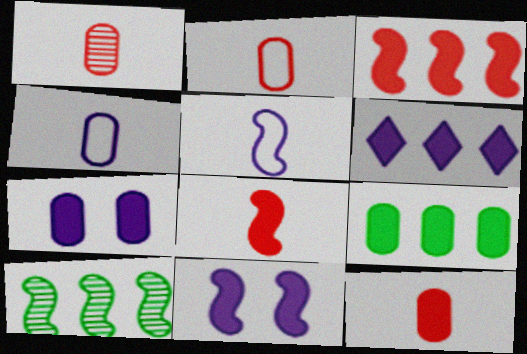[[1, 2, 12], 
[3, 6, 9], 
[7, 9, 12]]